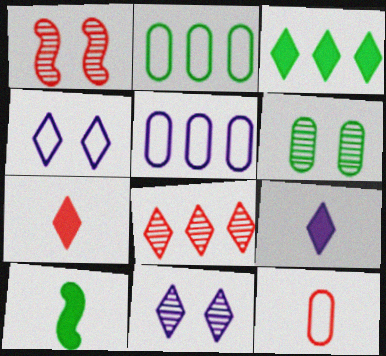[[1, 2, 9], 
[1, 6, 11]]